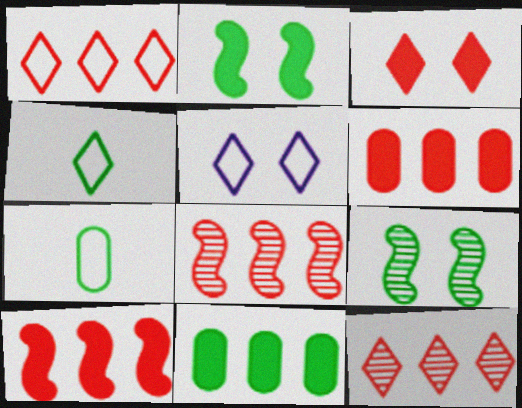[[1, 4, 5], 
[1, 6, 8], 
[4, 9, 11]]